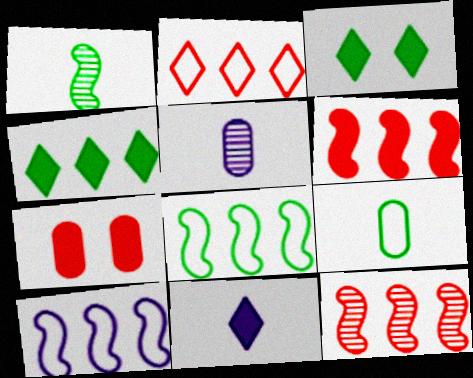[]